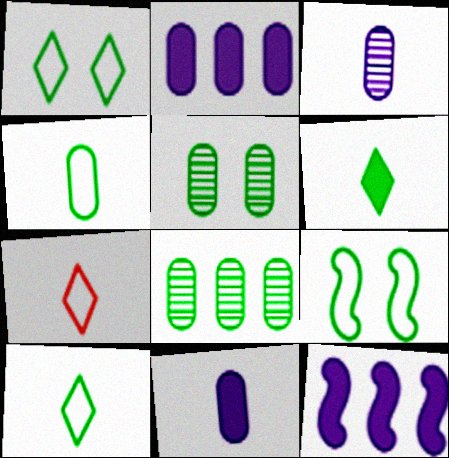[[5, 7, 12], 
[6, 8, 9]]